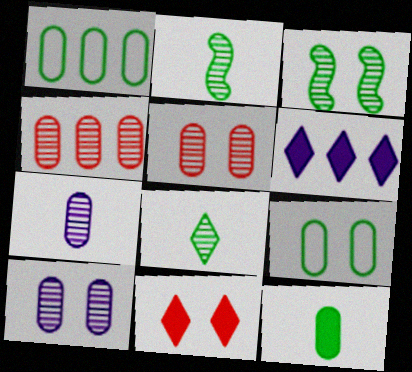[]